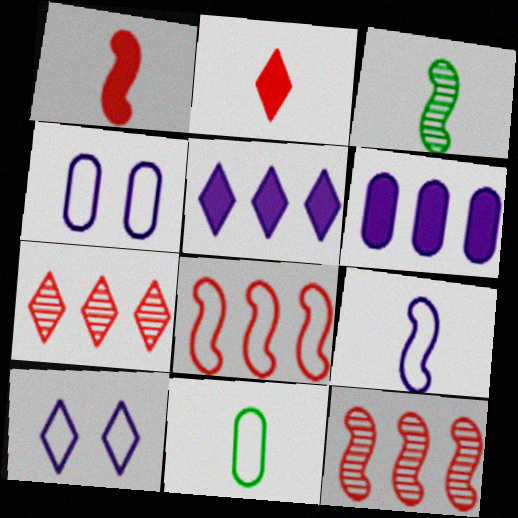[[1, 3, 9], 
[8, 10, 11]]